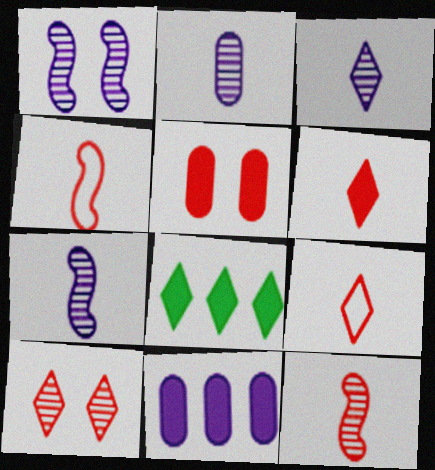[[2, 3, 7]]